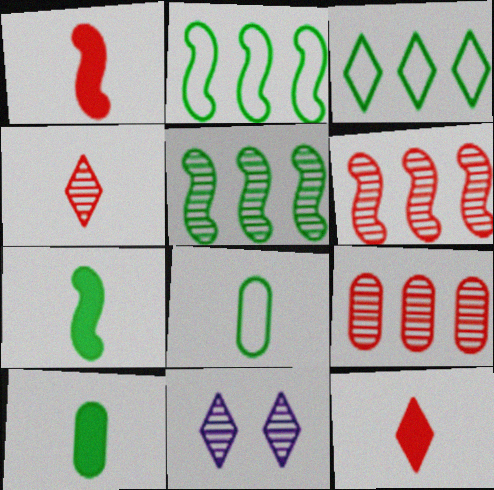[[3, 11, 12]]